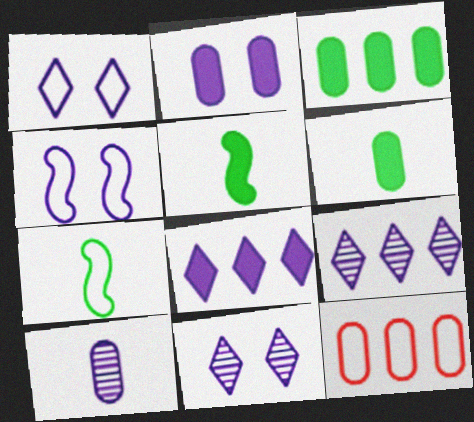[[1, 7, 12], 
[2, 4, 11], 
[4, 8, 10], 
[5, 11, 12]]